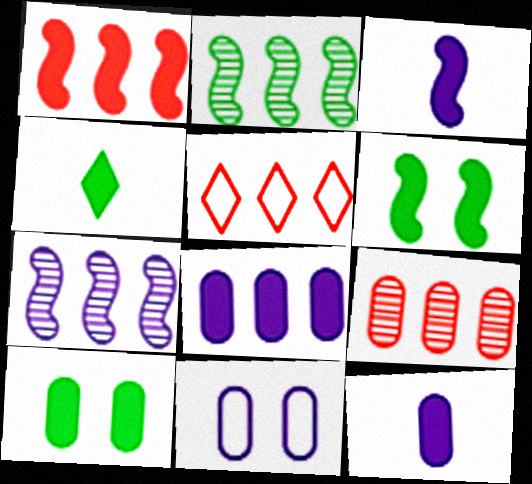[[1, 3, 6], 
[1, 5, 9], 
[2, 5, 8]]